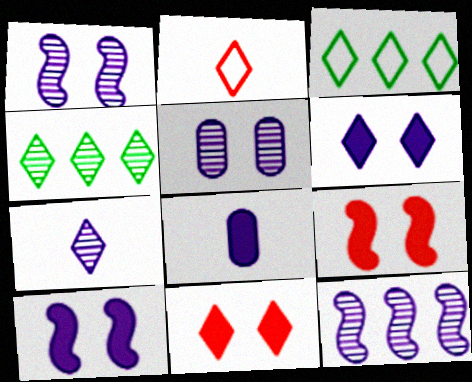[[2, 4, 6], 
[3, 7, 11], 
[5, 7, 12]]